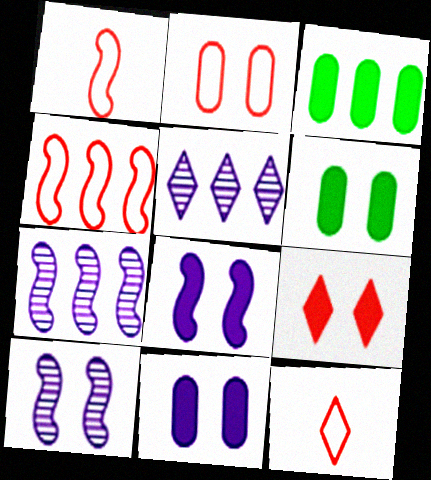[[1, 5, 6], 
[2, 4, 12], 
[3, 4, 5], 
[3, 10, 12], 
[6, 7, 12], 
[6, 8, 9]]